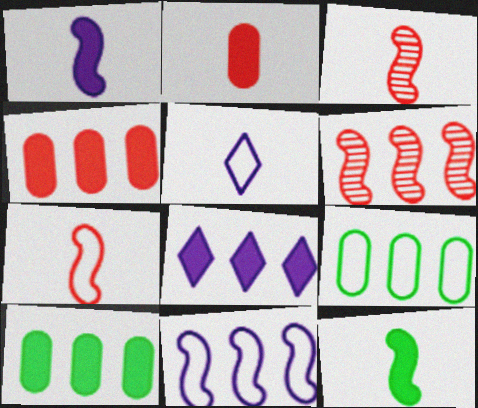[[6, 8, 9]]